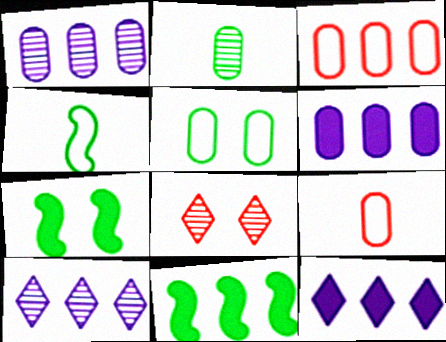[[3, 10, 11], 
[4, 6, 8], 
[7, 9, 10]]